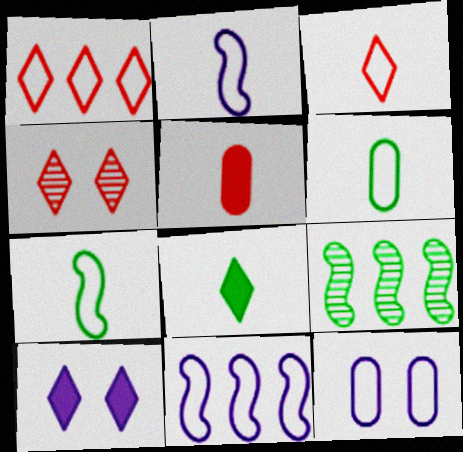[[1, 7, 12], 
[2, 3, 6]]